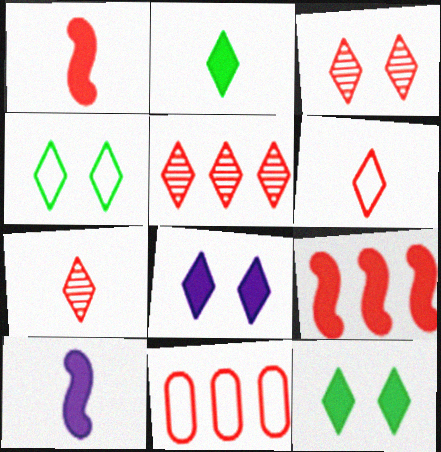[[1, 3, 11], 
[3, 4, 8], 
[3, 5, 7], 
[5, 9, 11]]